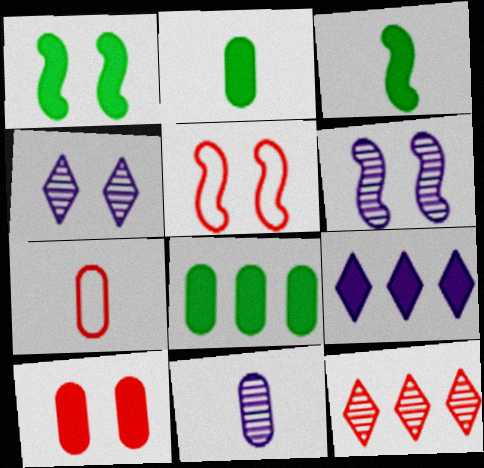[[1, 5, 6], 
[2, 7, 11], 
[3, 9, 10]]